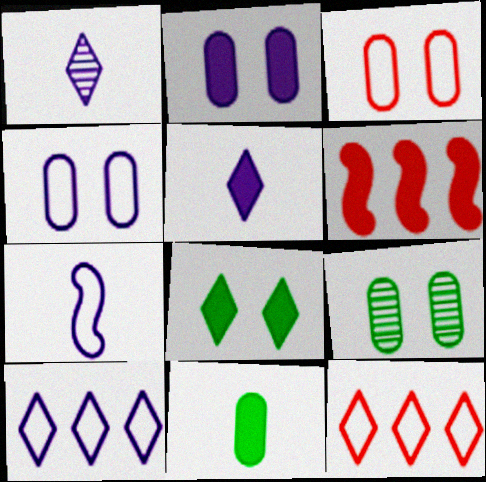[[1, 8, 12], 
[2, 3, 9], 
[4, 7, 10]]